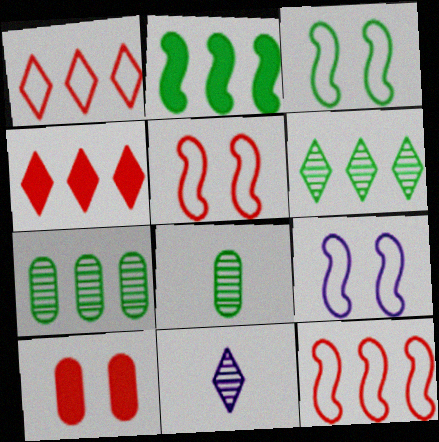[[3, 5, 9], 
[4, 8, 9]]